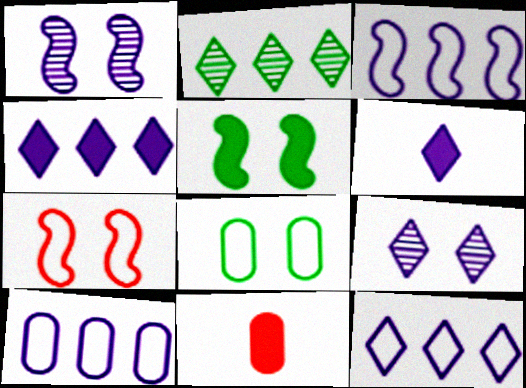[[1, 5, 7], 
[1, 6, 10], 
[3, 10, 12], 
[4, 5, 11], 
[6, 9, 12]]